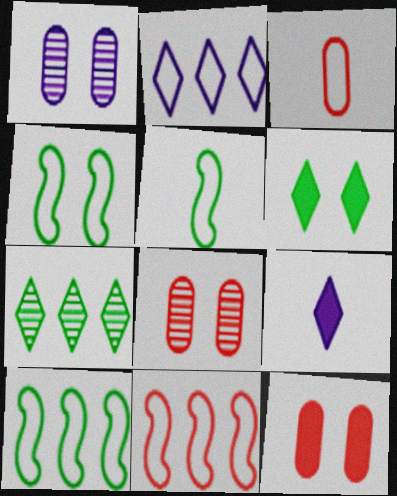[[2, 3, 4], 
[4, 5, 10], 
[8, 9, 10]]